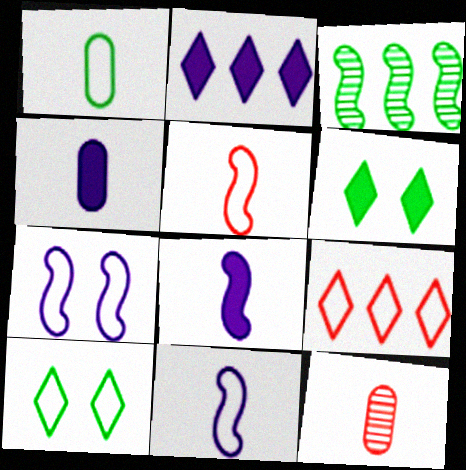[[1, 3, 6], 
[1, 4, 12], 
[1, 7, 9]]